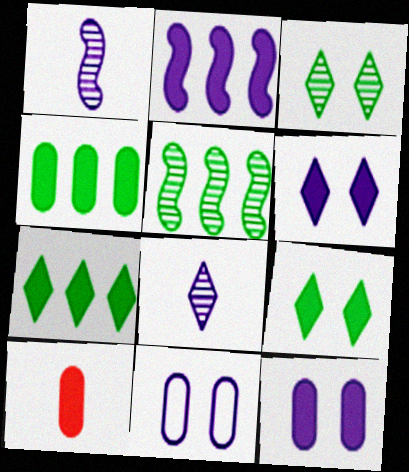[[2, 8, 11], 
[2, 9, 10], 
[4, 10, 12]]